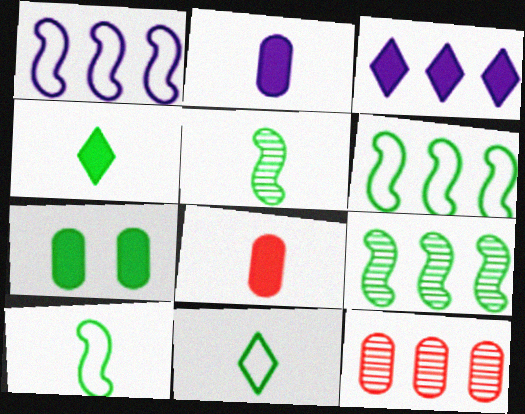[[3, 6, 12], 
[7, 9, 11]]